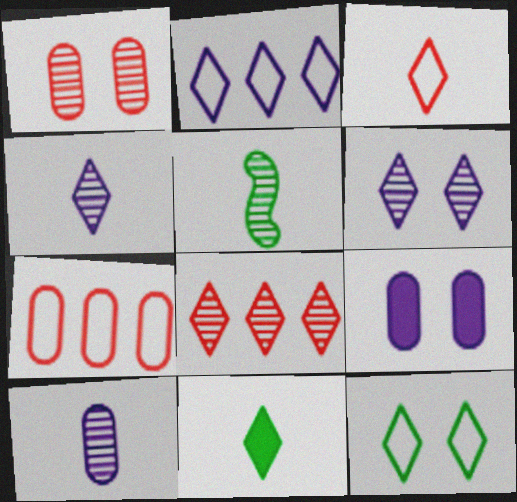[[2, 3, 12], 
[3, 4, 11]]